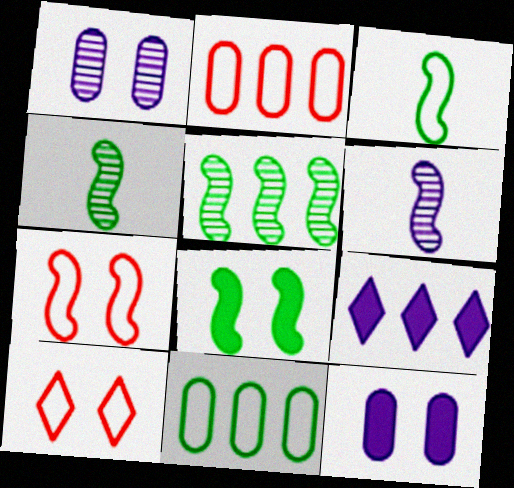[[1, 8, 10], 
[2, 5, 9], 
[3, 5, 8]]